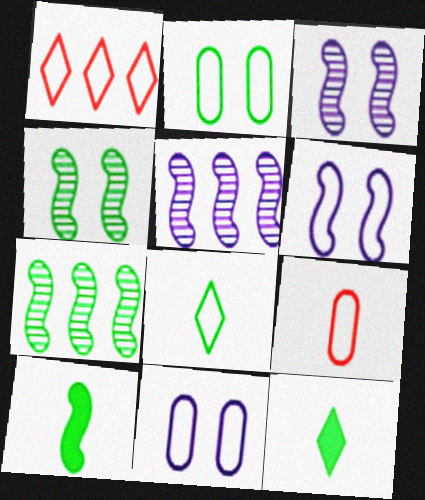[[2, 7, 12]]